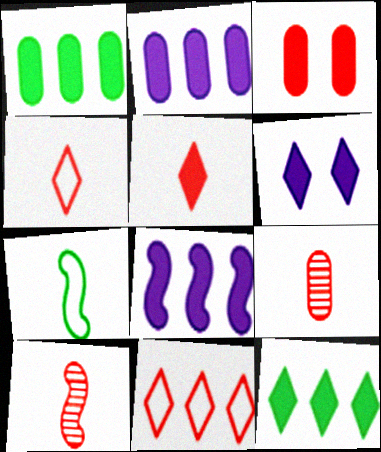[[3, 10, 11], 
[5, 6, 12]]